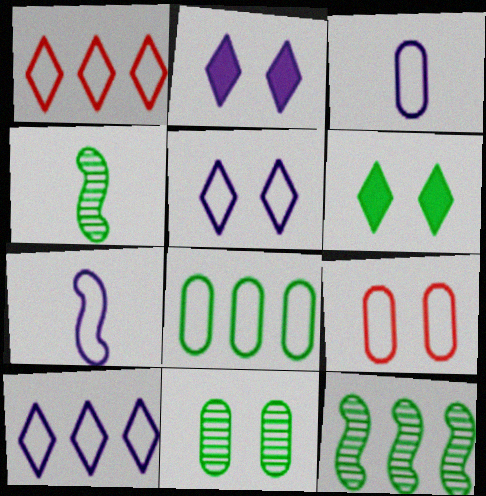[[3, 8, 9], 
[4, 6, 8]]